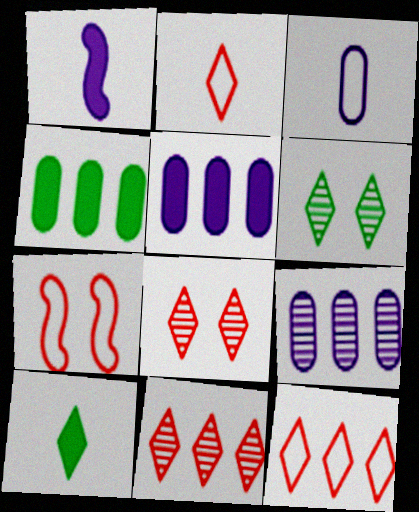[[7, 9, 10]]